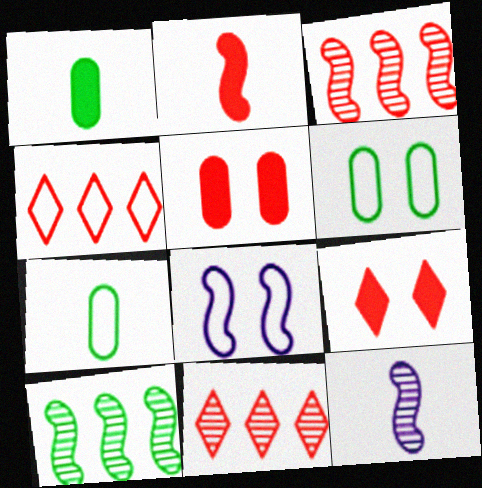[[1, 8, 11], 
[2, 8, 10], 
[4, 7, 8]]